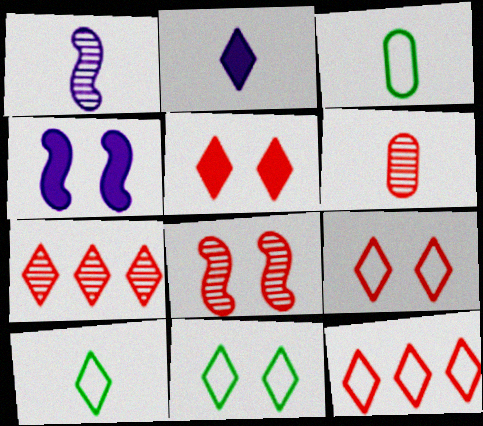[[2, 7, 11], 
[3, 4, 7], 
[6, 7, 8]]